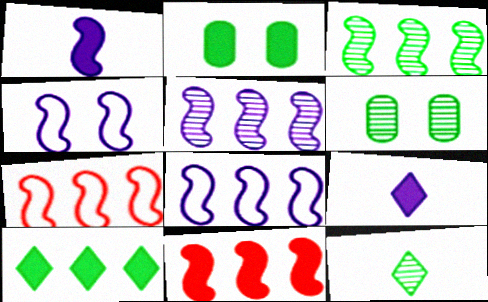[[1, 4, 5], 
[2, 9, 11], 
[3, 6, 12], 
[3, 8, 11], 
[6, 7, 9]]